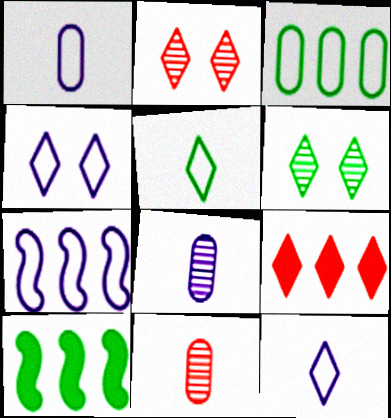[[1, 2, 10], 
[1, 4, 7], 
[4, 10, 11], 
[6, 9, 12]]